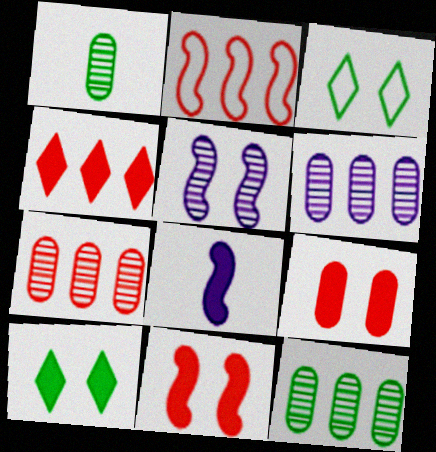[[2, 4, 7], 
[3, 5, 9], 
[3, 7, 8], 
[6, 7, 12]]